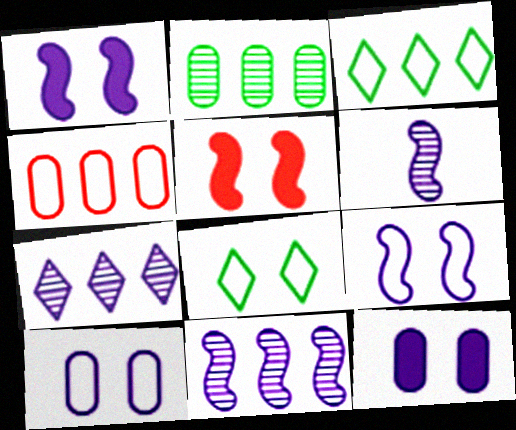[]